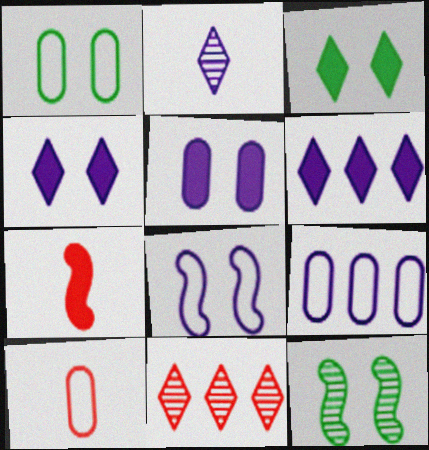[[1, 3, 12], 
[1, 9, 10], 
[6, 10, 12]]